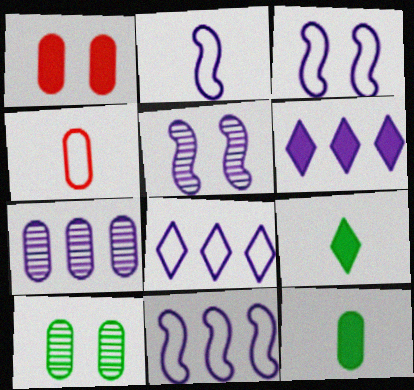[[2, 3, 11], 
[6, 7, 11]]